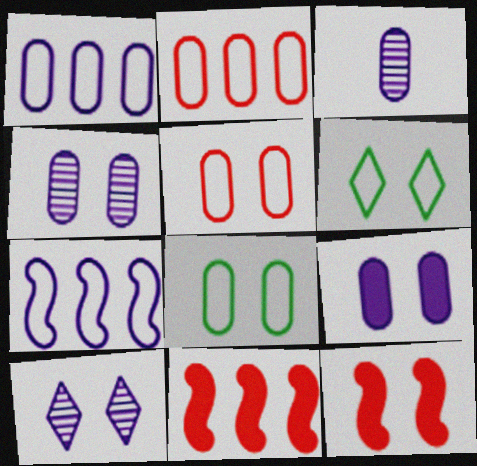[[1, 3, 9], 
[3, 6, 11], 
[4, 6, 12], 
[8, 10, 12]]